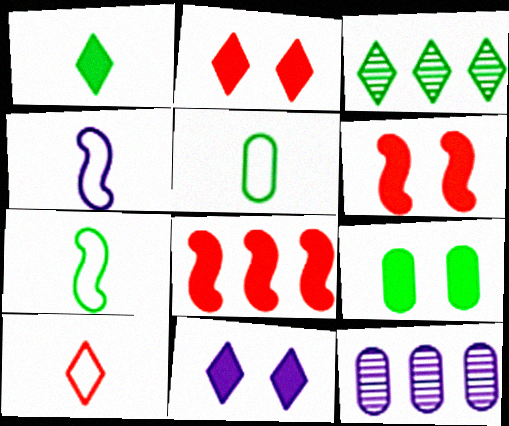[[2, 7, 12], 
[3, 7, 9], 
[3, 10, 11], 
[4, 5, 10], 
[4, 11, 12], 
[6, 9, 11]]